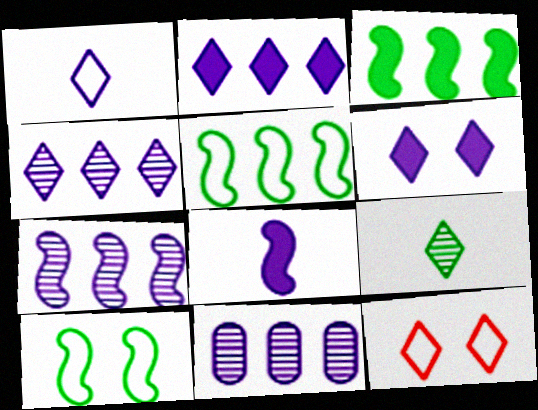[[1, 4, 6], 
[2, 9, 12], 
[4, 7, 11]]